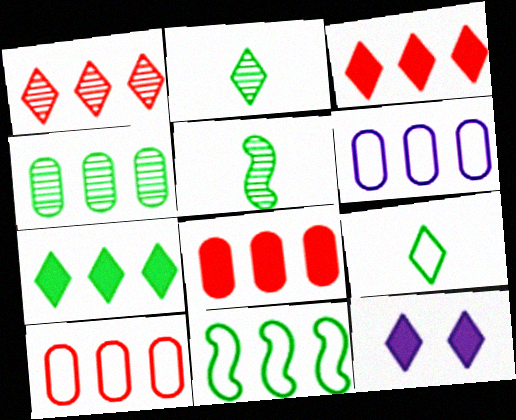[[1, 9, 12], 
[4, 6, 8], 
[4, 7, 11], 
[5, 10, 12]]